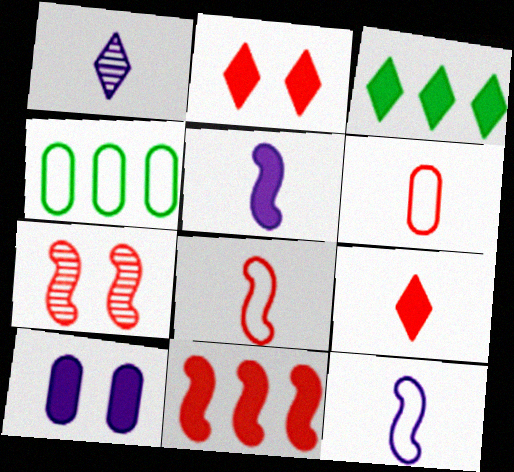[[7, 8, 11]]